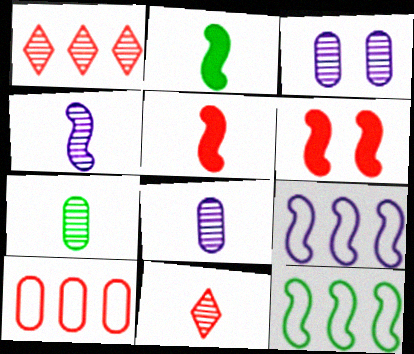[[4, 6, 12], 
[4, 7, 11], 
[6, 10, 11]]